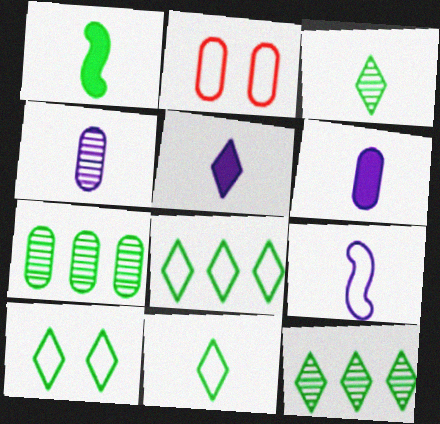[[1, 7, 10], 
[2, 6, 7], 
[2, 8, 9], 
[4, 5, 9], 
[8, 10, 11]]